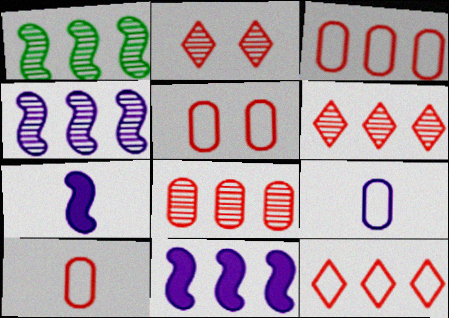[[3, 5, 10]]